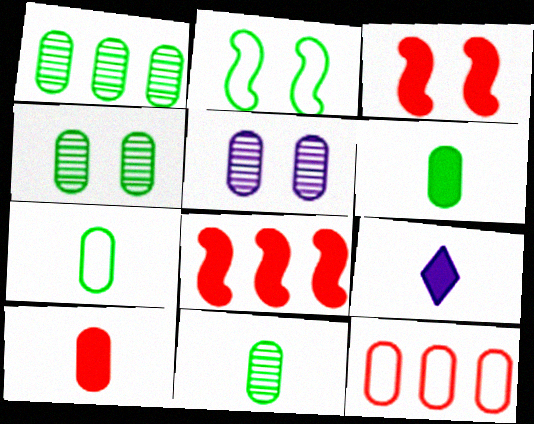[[1, 4, 11], 
[5, 6, 12], 
[6, 7, 11]]